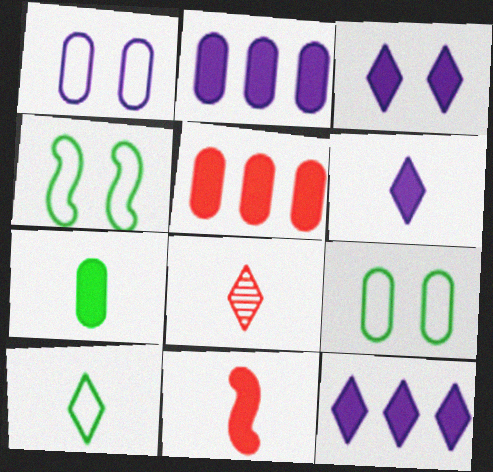[[2, 4, 8], 
[3, 6, 12], 
[6, 7, 11], 
[6, 8, 10]]